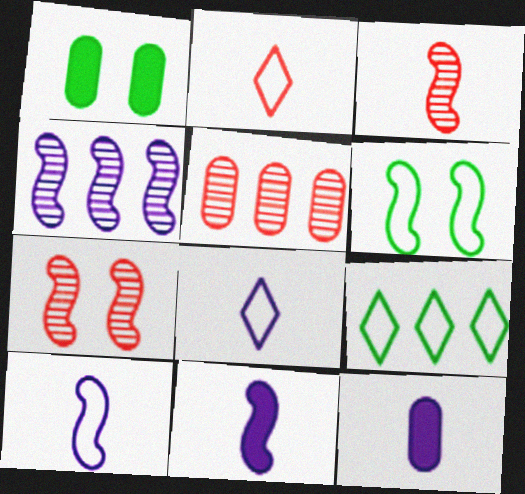[[1, 2, 4], 
[7, 9, 12]]